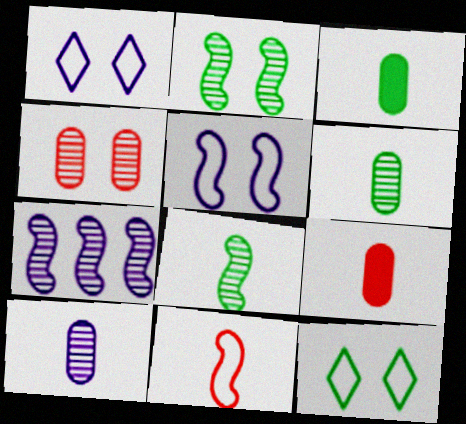[[7, 9, 12]]